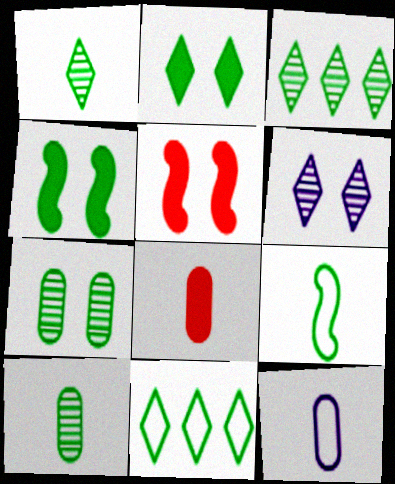[[1, 2, 11], 
[3, 5, 12], 
[4, 10, 11], 
[8, 10, 12]]